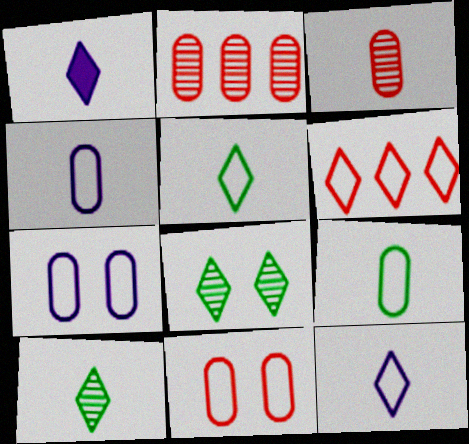[[1, 6, 8]]